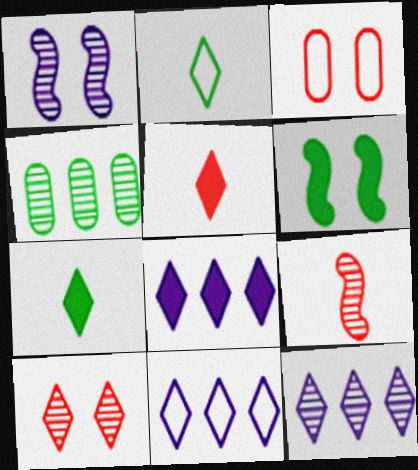[[2, 4, 6], 
[2, 8, 10], 
[7, 10, 11], 
[8, 11, 12]]